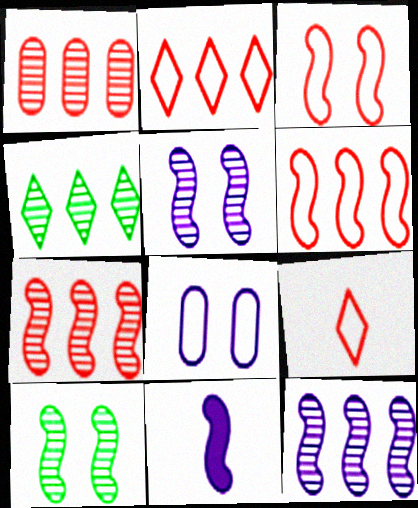[[1, 4, 12], 
[6, 10, 11]]